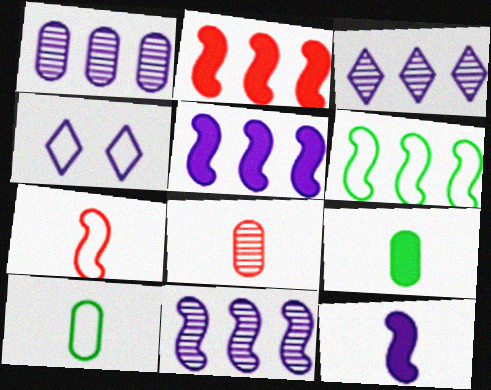[[1, 3, 11], 
[1, 4, 12], 
[2, 6, 11]]